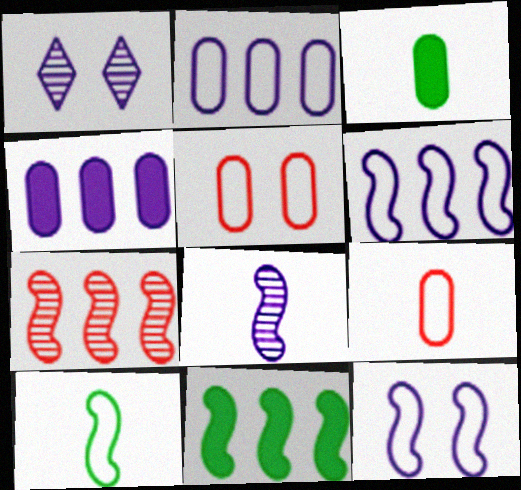[[1, 9, 11], 
[6, 7, 11]]